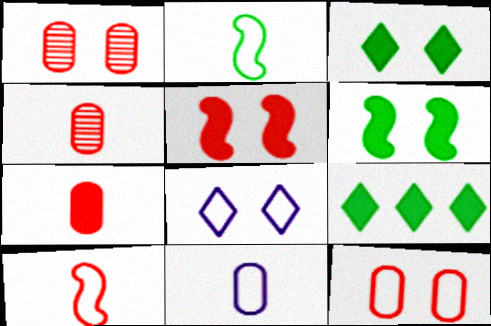[[1, 6, 8]]